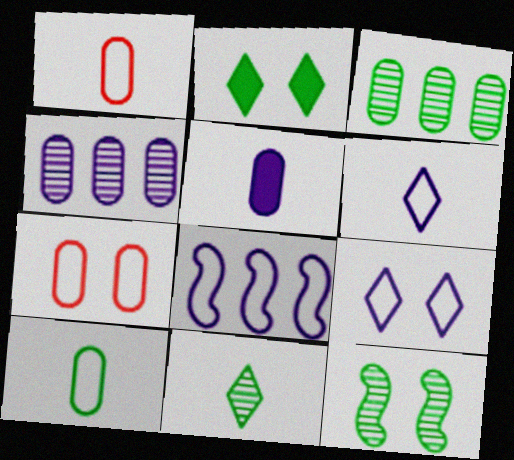[[3, 5, 7], 
[3, 11, 12]]